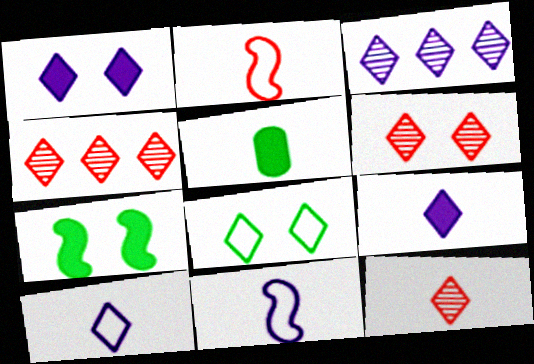[[1, 3, 10], 
[1, 6, 8], 
[4, 6, 12], 
[4, 8, 9], 
[5, 11, 12]]